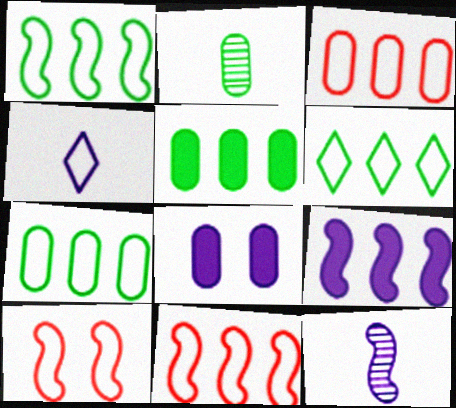[[1, 6, 7], 
[2, 3, 8], 
[4, 7, 10]]